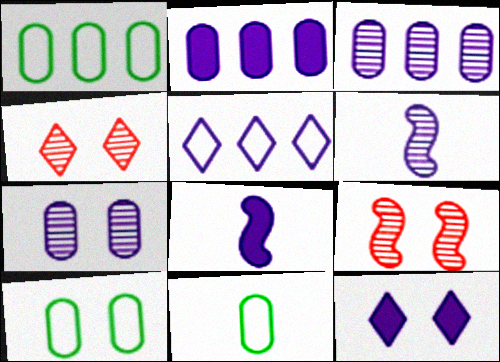[[1, 4, 8], 
[1, 10, 11], 
[2, 8, 12], 
[5, 7, 8], 
[9, 10, 12]]